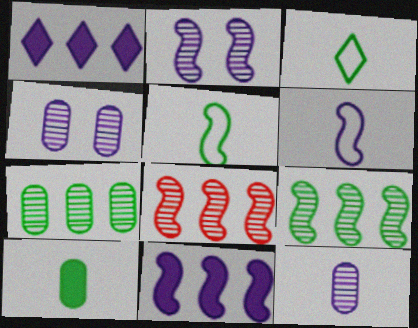[[1, 4, 6], 
[2, 6, 11]]